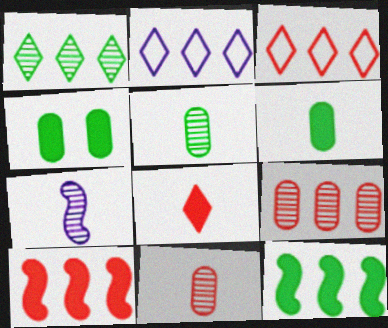[[2, 9, 12], 
[3, 4, 7], 
[3, 9, 10]]